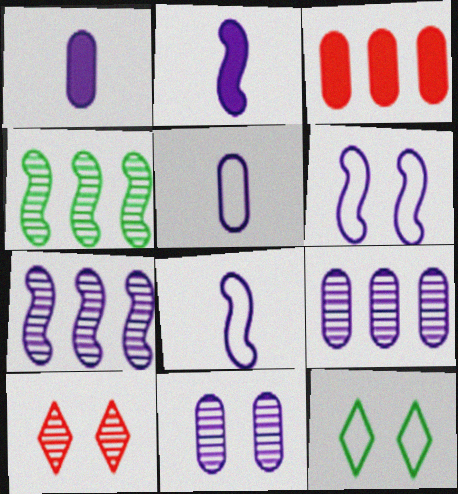[[2, 6, 7]]